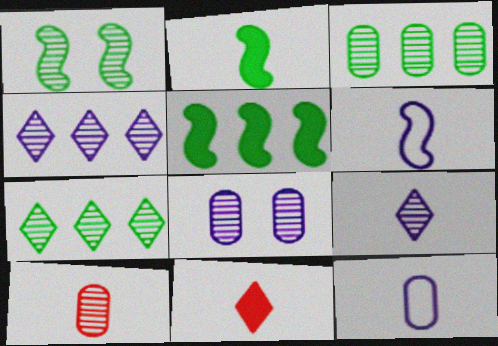[[1, 4, 10], 
[3, 8, 10]]